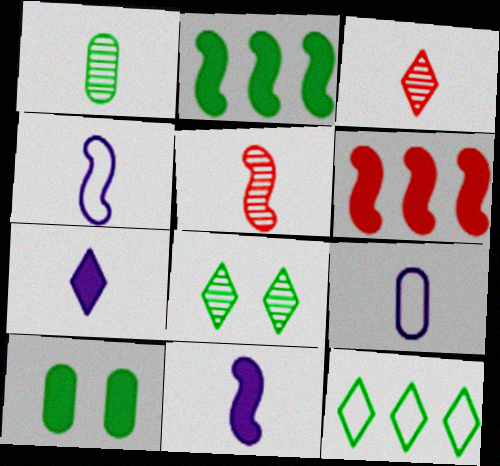[[6, 7, 10], 
[6, 8, 9]]